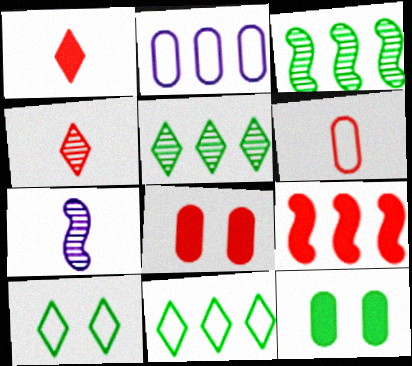[[1, 8, 9], 
[2, 5, 9], 
[7, 8, 11]]